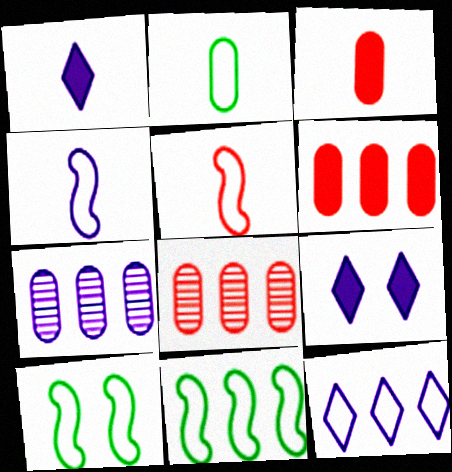[[1, 8, 10], 
[4, 7, 9]]